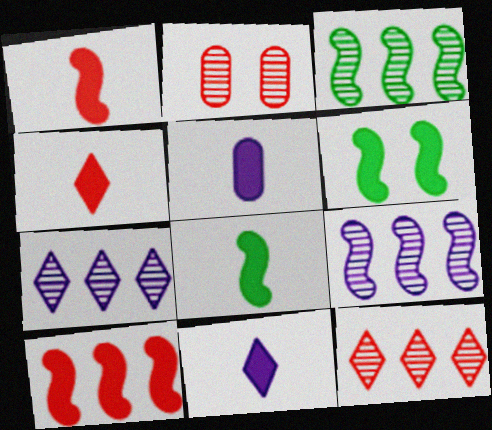[[4, 5, 8]]